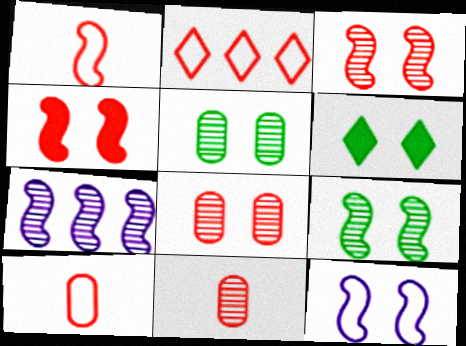[[2, 4, 11], 
[4, 9, 12], 
[6, 7, 10], 
[6, 8, 12]]